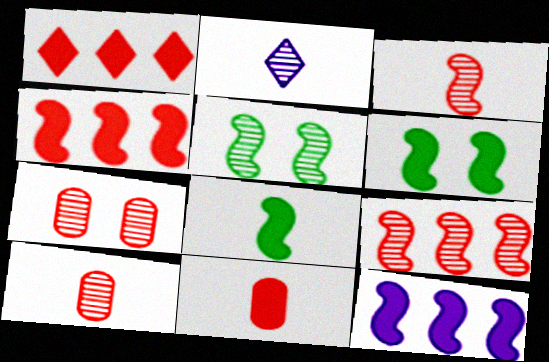[]